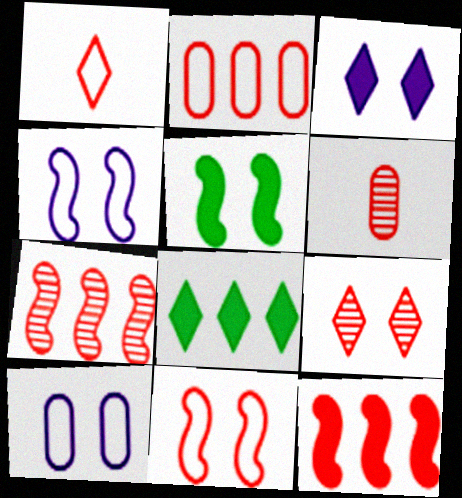[[1, 2, 11], 
[4, 6, 8], 
[5, 9, 10], 
[6, 7, 9]]